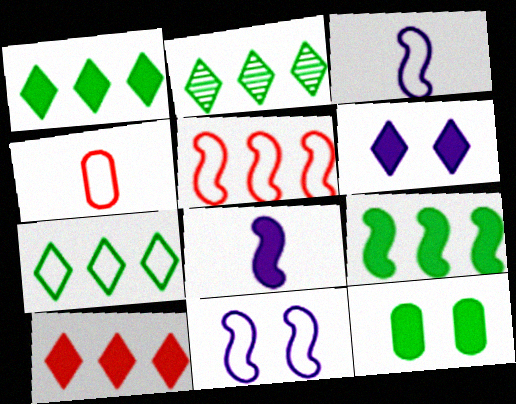[[1, 2, 7], 
[4, 7, 11], 
[8, 10, 12]]